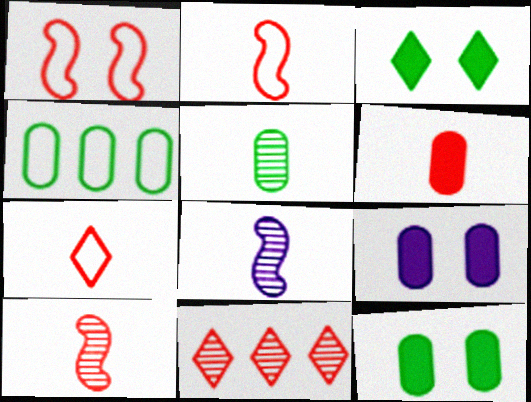[[1, 6, 11], 
[4, 5, 12], 
[6, 7, 10]]